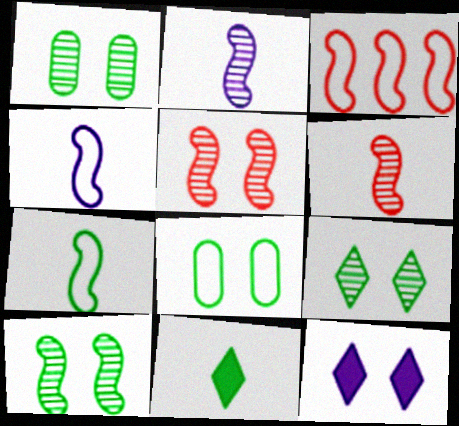[[1, 9, 10], 
[5, 8, 12]]